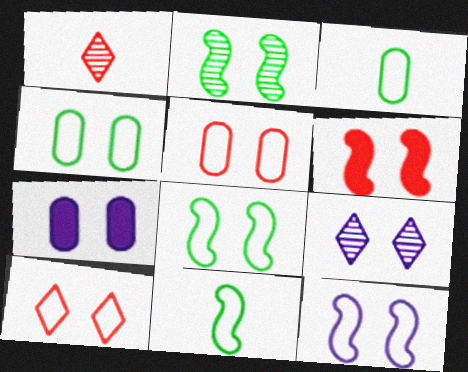[[2, 6, 12], 
[2, 7, 10], 
[4, 6, 9], 
[4, 10, 12], 
[7, 9, 12]]